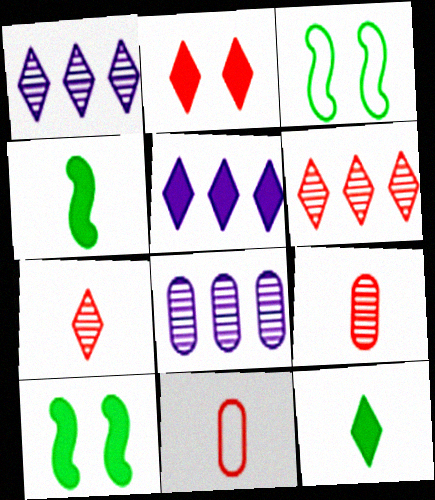[[1, 10, 11], 
[2, 5, 12], 
[3, 5, 9]]